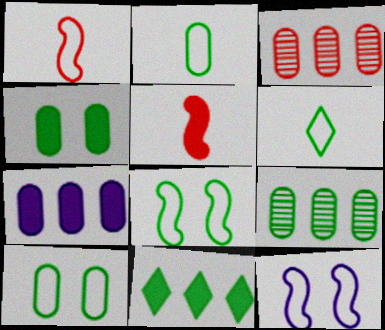[[2, 4, 9]]